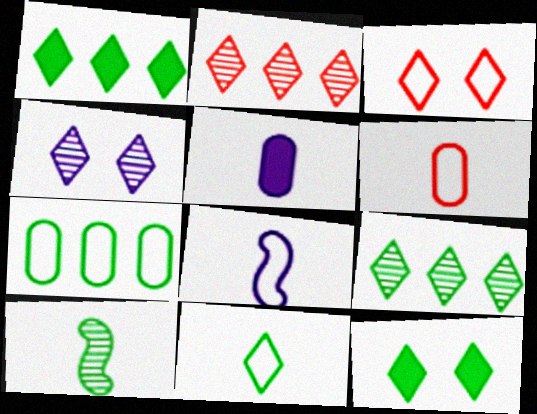[[3, 4, 12], 
[3, 7, 8], 
[6, 8, 11], 
[7, 10, 12], 
[9, 11, 12]]